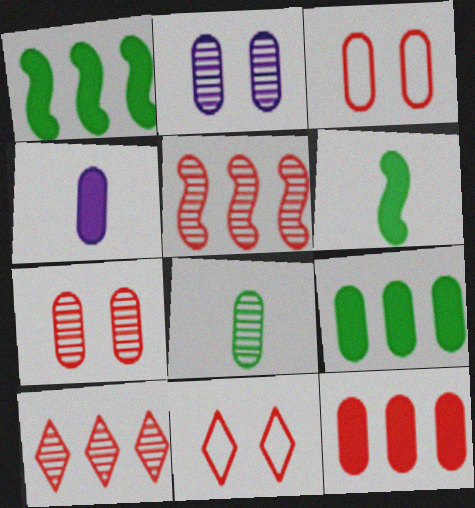[]